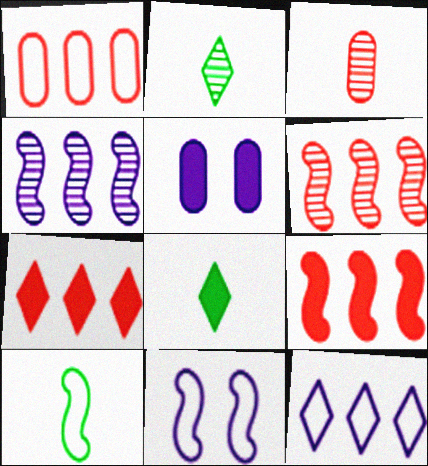[[1, 6, 7], 
[5, 8, 9]]